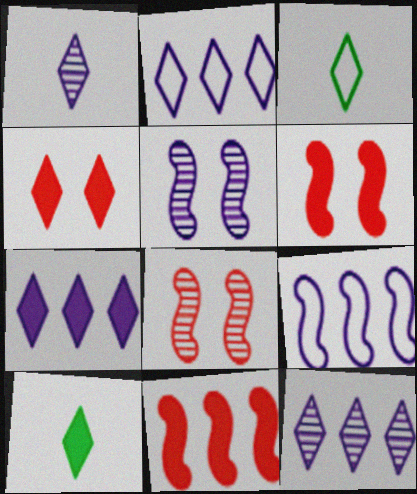[[2, 7, 12], 
[3, 4, 12], 
[4, 7, 10]]